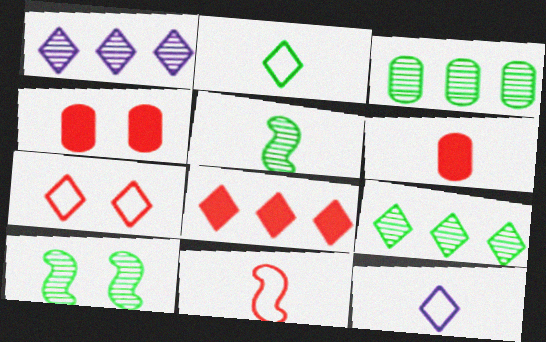[[5, 6, 12]]